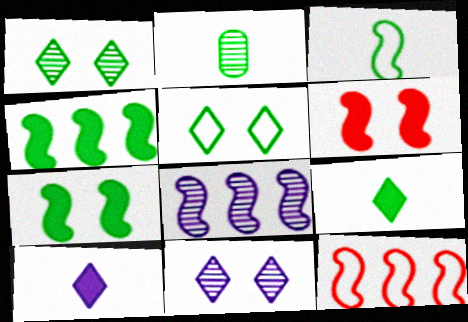[[2, 3, 9], 
[2, 4, 5], 
[3, 6, 8], 
[4, 8, 12]]